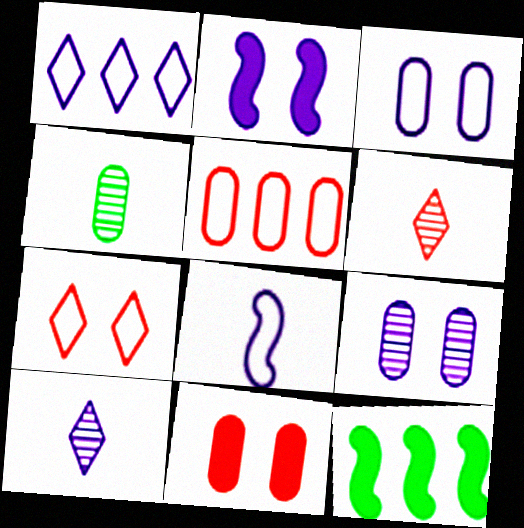[[1, 3, 8], 
[3, 6, 12]]